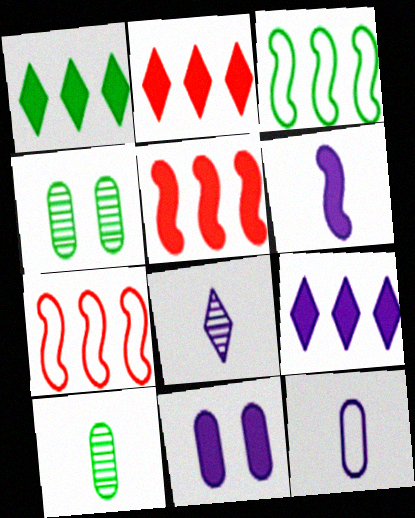[[1, 2, 9], 
[6, 8, 12], 
[6, 9, 11]]